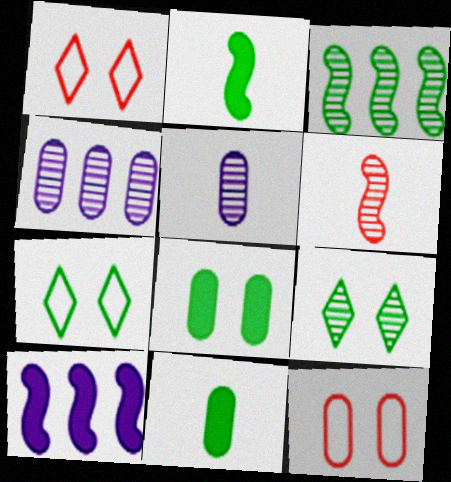[[1, 2, 4], 
[3, 7, 11], 
[4, 6, 9], 
[4, 11, 12]]